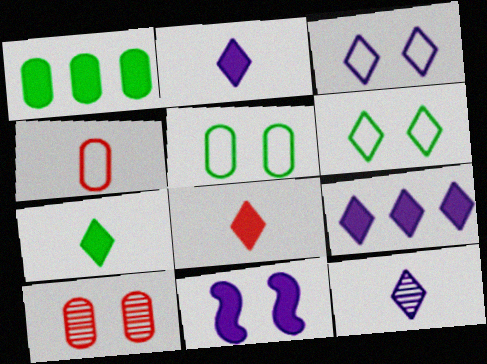[[1, 8, 11], 
[2, 7, 8], 
[3, 9, 12], 
[6, 10, 11]]